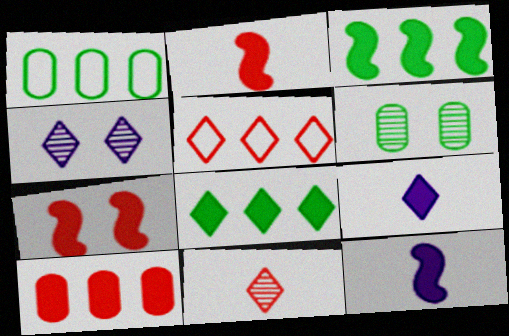[[1, 2, 4], 
[3, 7, 12], 
[5, 6, 12]]